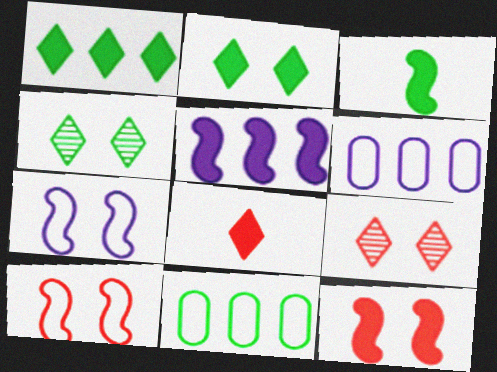[[3, 4, 11], 
[3, 5, 12], 
[3, 6, 9]]